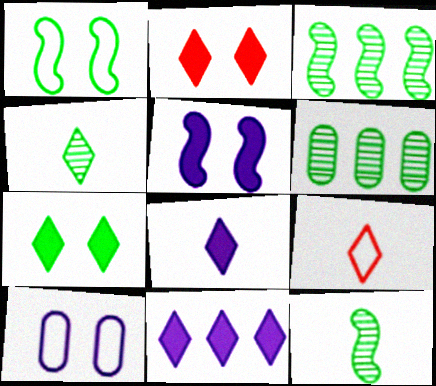[[4, 8, 9], 
[5, 6, 9]]